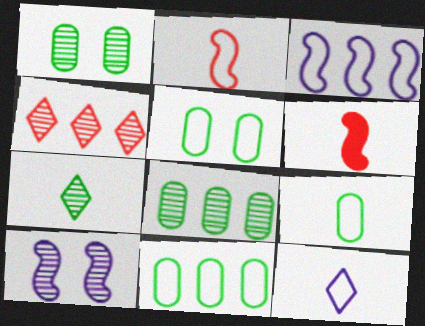[[2, 9, 12], 
[5, 9, 11]]